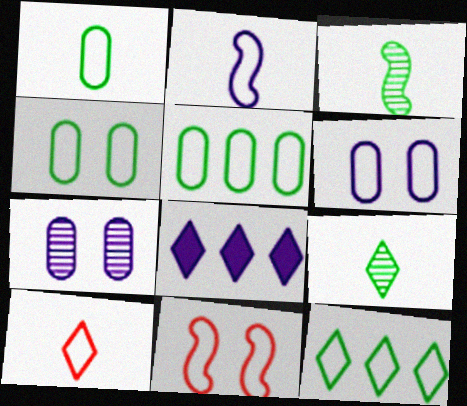[[1, 2, 10], 
[1, 4, 5], 
[2, 7, 8]]